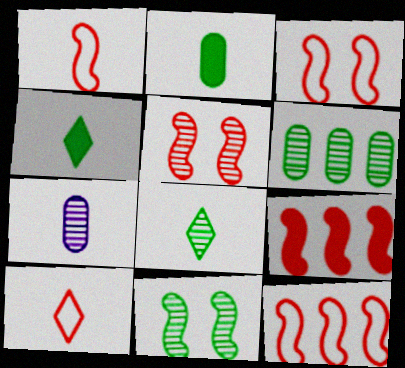[[1, 3, 12], 
[1, 4, 7], 
[1, 5, 9], 
[6, 8, 11]]